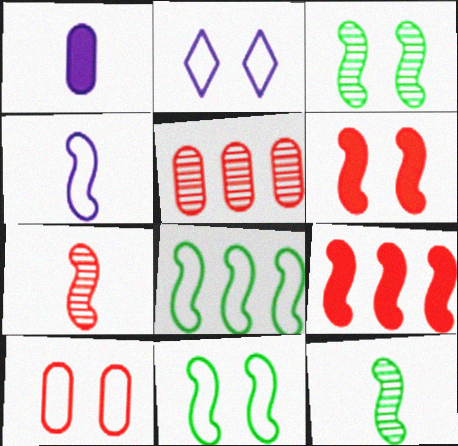[[2, 10, 11], 
[3, 4, 9]]